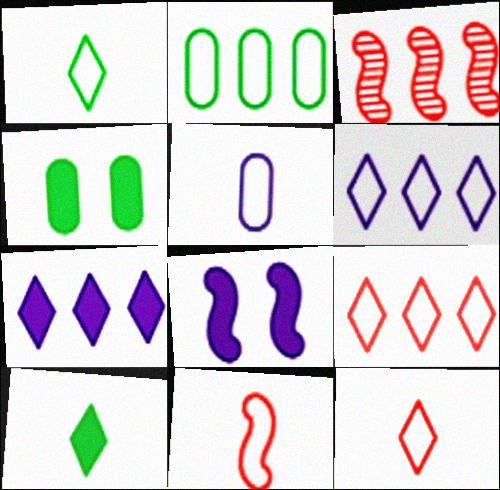[[1, 5, 11], 
[2, 3, 7]]